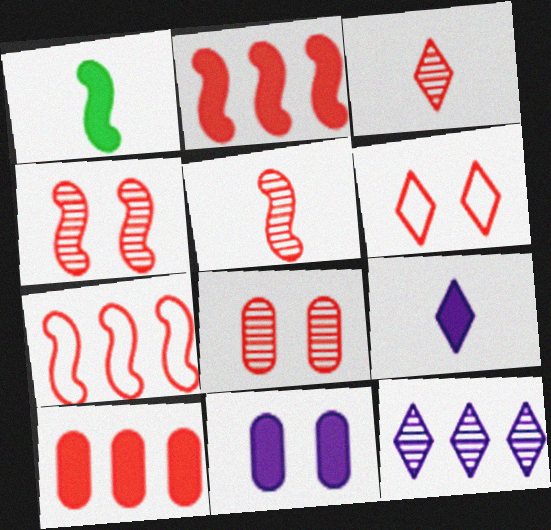[[5, 6, 10]]